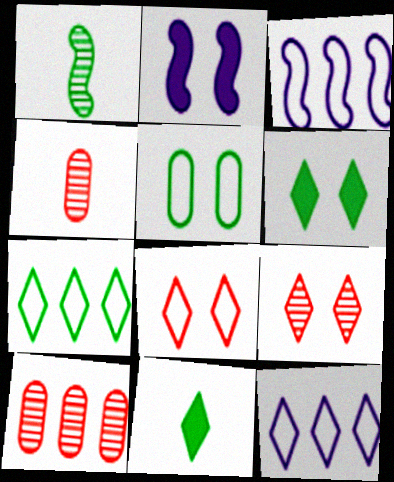[[2, 4, 7], 
[2, 5, 9], 
[3, 4, 6], 
[9, 11, 12]]